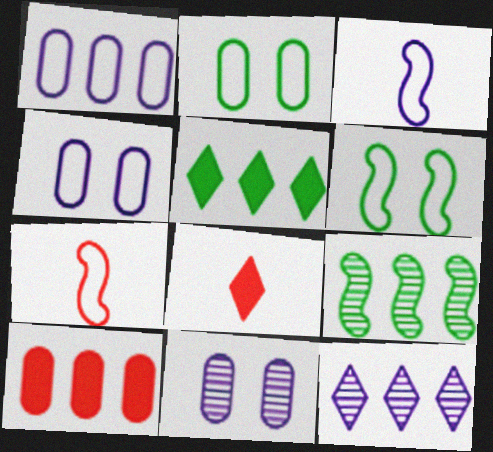[[4, 8, 9], 
[5, 7, 11]]